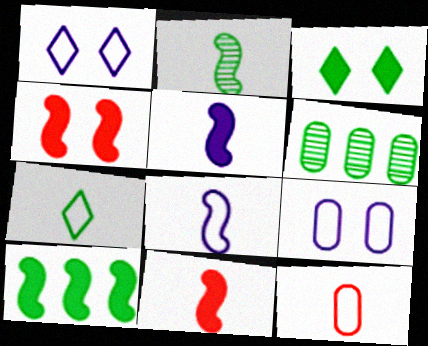[[1, 6, 11], 
[2, 8, 11], 
[4, 5, 10], 
[7, 8, 12]]